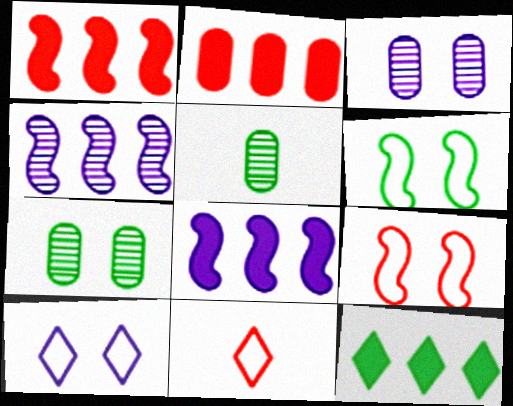[[1, 5, 10], 
[2, 8, 12], 
[5, 6, 12], 
[7, 8, 11]]